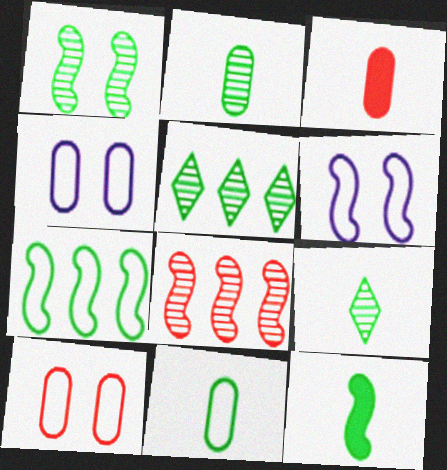[[1, 2, 5], 
[1, 7, 12], 
[3, 5, 6], 
[6, 8, 12], 
[9, 11, 12]]